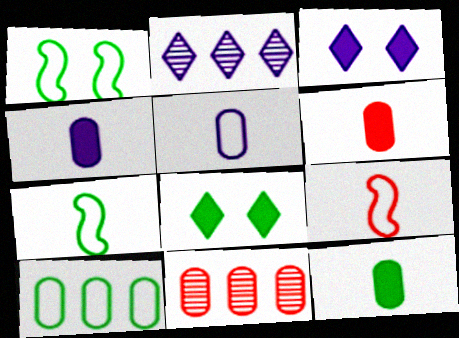[[1, 2, 6], 
[3, 7, 11], 
[4, 6, 12]]